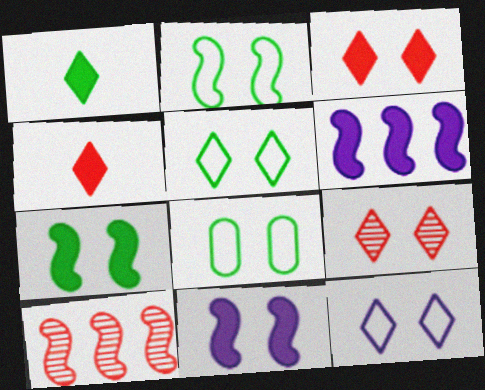[[2, 5, 8], 
[8, 9, 11]]